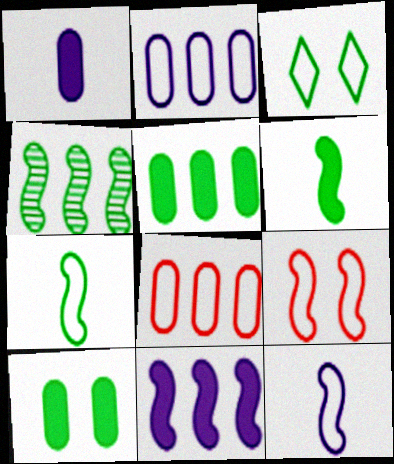[[3, 8, 12]]